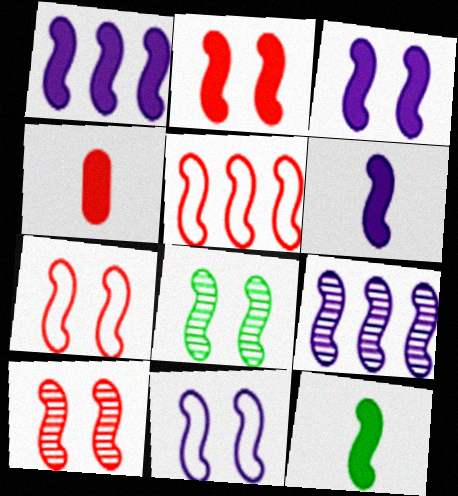[[1, 2, 12], 
[1, 3, 6], 
[2, 7, 10], 
[2, 8, 11], 
[3, 7, 8], 
[5, 6, 8], 
[6, 9, 11], 
[7, 9, 12]]